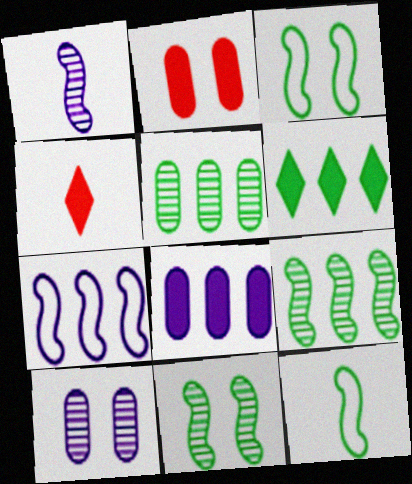[]